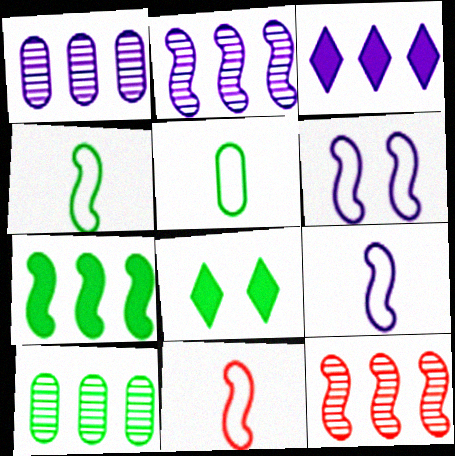[[1, 8, 11], 
[4, 8, 10], 
[4, 9, 11]]